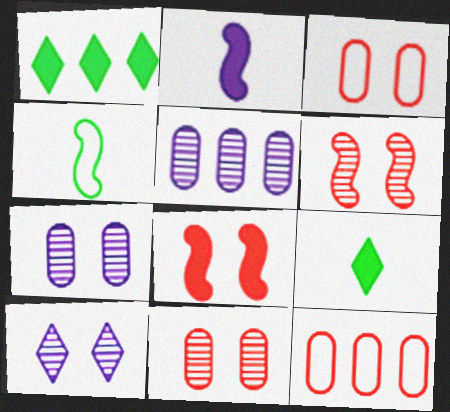[]